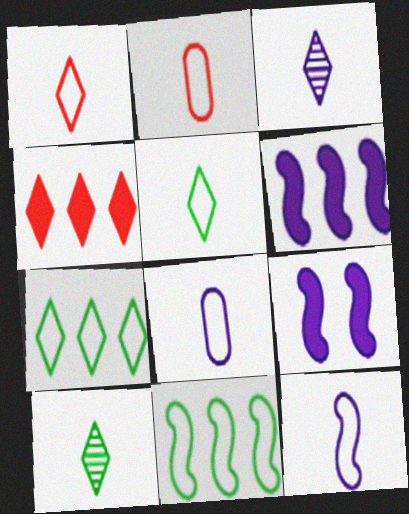[[2, 5, 12]]